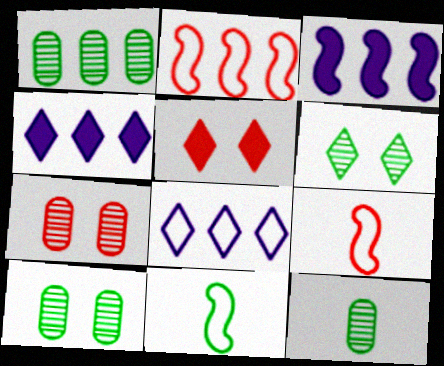[[1, 2, 4], 
[1, 10, 12], 
[4, 7, 11], 
[4, 9, 10]]